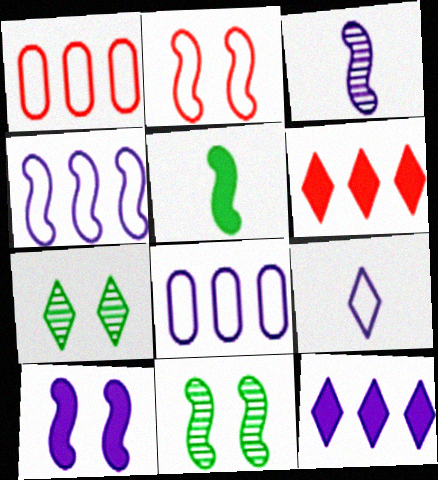[[2, 10, 11], 
[3, 4, 10], 
[6, 7, 9]]